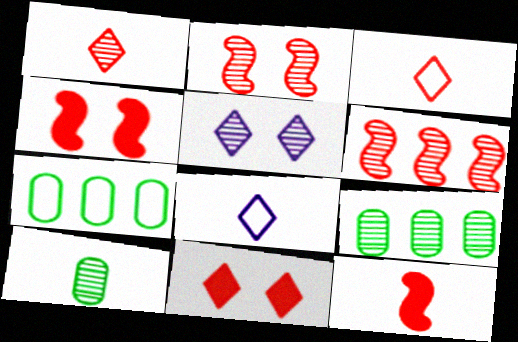[[4, 8, 9], 
[5, 6, 10], 
[5, 7, 12], 
[8, 10, 12]]